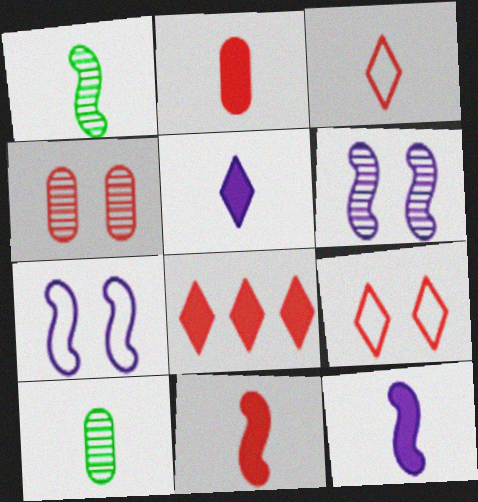[[3, 10, 12], 
[7, 8, 10]]